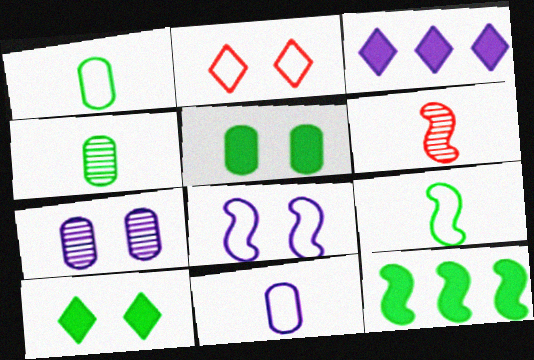[[6, 8, 12]]